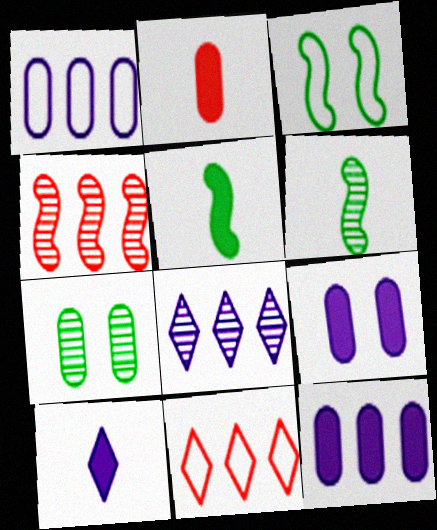[[1, 2, 7], 
[2, 3, 8], 
[2, 5, 10], 
[6, 9, 11]]